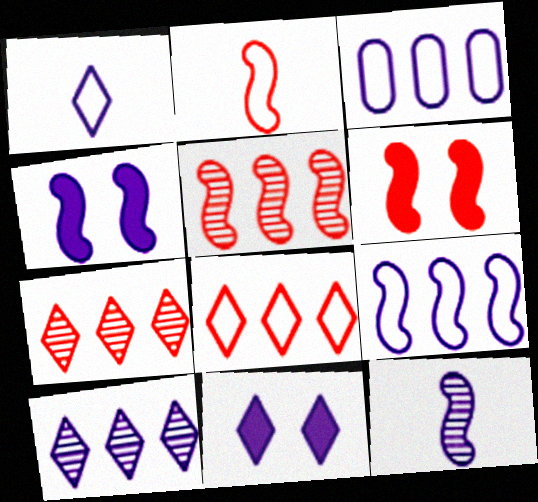[[1, 10, 11], 
[2, 5, 6], 
[3, 11, 12], 
[4, 9, 12]]